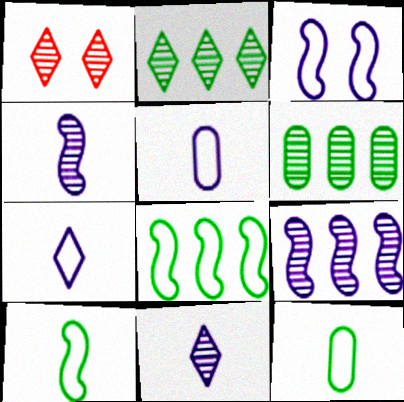[[1, 2, 11], 
[1, 4, 6]]